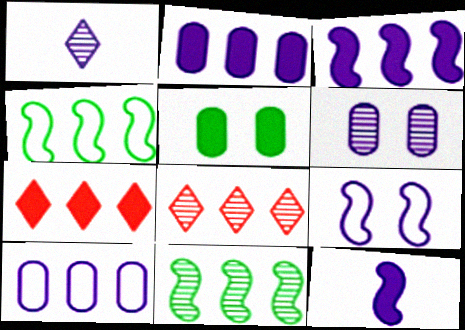[[1, 2, 9], 
[2, 4, 8], 
[5, 7, 12], 
[7, 10, 11]]